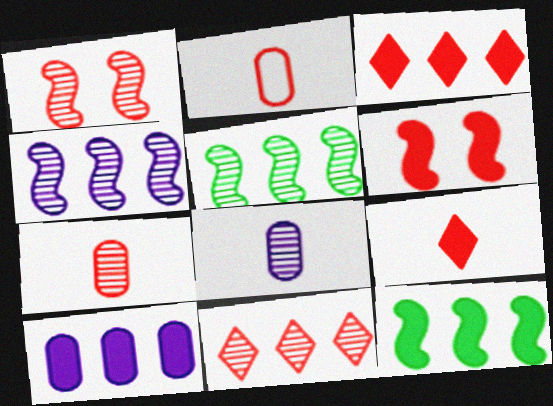[[1, 2, 3], 
[1, 7, 11], 
[2, 6, 11], 
[3, 10, 12]]